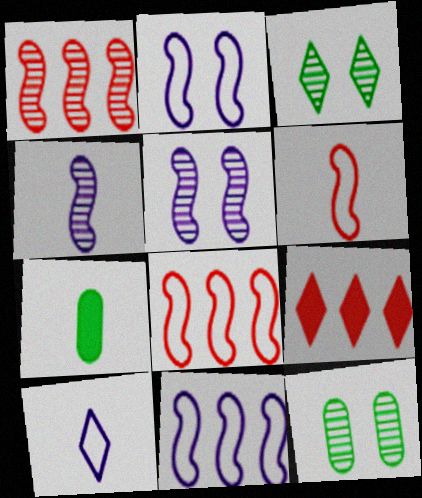[[3, 9, 10]]